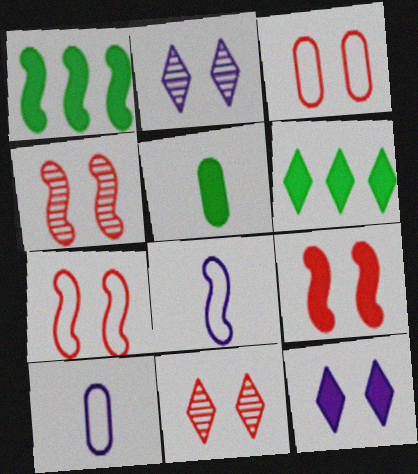[[1, 4, 8], 
[1, 10, 11], 
[3, 9, 11], 
[4, 6, 10], 
[4, 7, 9]]